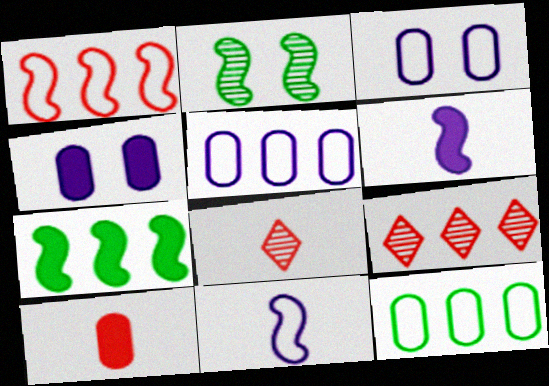[[1, 2, 6], 
[3, 7, 8], 
[5, 7, 9]]